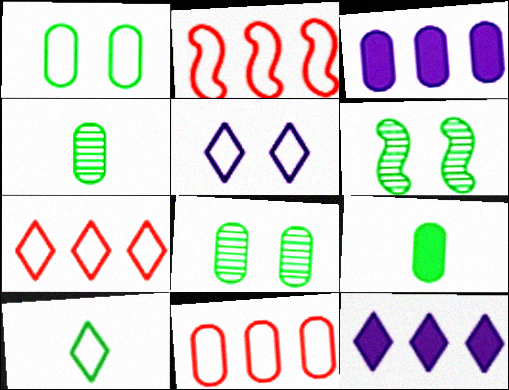[[2, 7, 11], 
[5, 7, 10]]